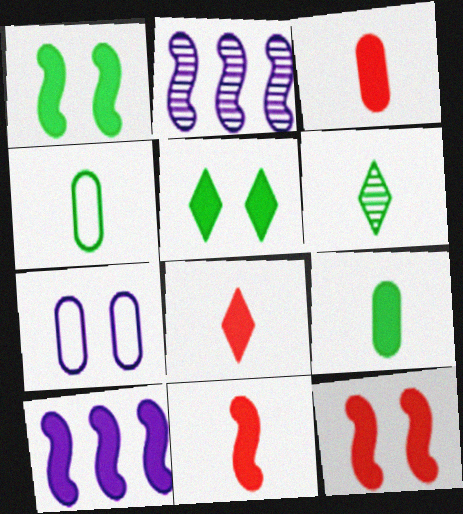[[1, 10, 11], 
[3, 5, 10], 
[3, 8, 11]]